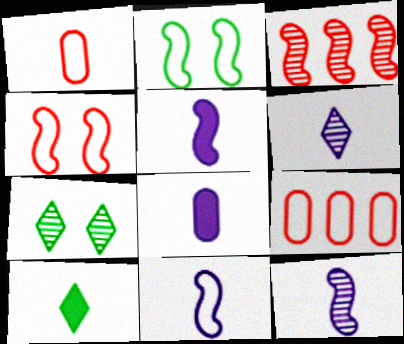[[1, 10, 12], 
[2, 3, 5], 
[5, 7, 9], 
[5, 11, 12], 
[6, 8, 11]]